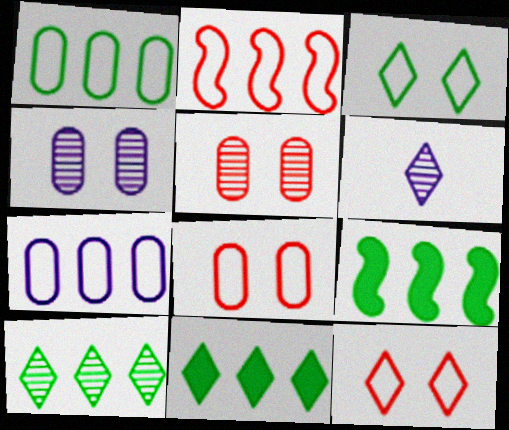[[1, 9, 10], 
[6, 8, 9], 
[6, 11, 12]]